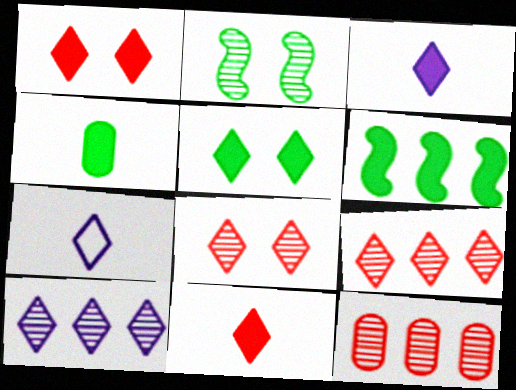[[4, 5, 6], 
[5, 7, 9]]